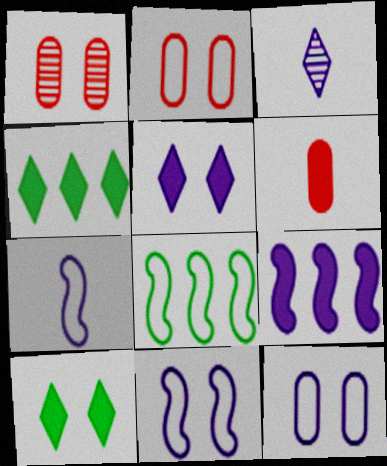[[1, 4, 7], 
[1, 10, 11], 
[3, 9, 12], 
[6, 9, 10]]